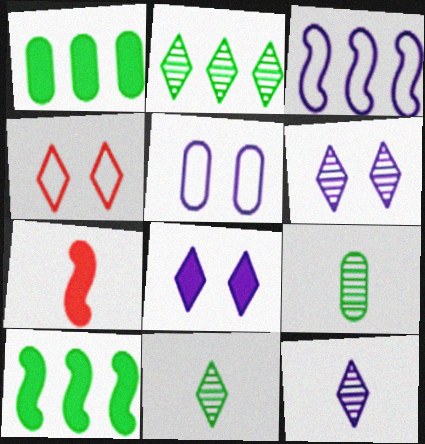[[1, 7, 8], 
[2, 5, 7]]